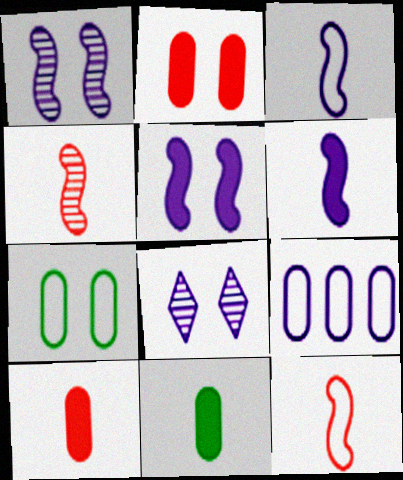[[6, 8, 9]]